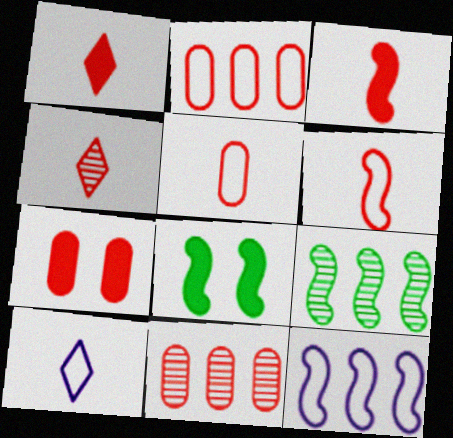[[3, 4, 5], 
[5, 7, 11], 
[7, 9, 10], 
[8, 10, 11]]